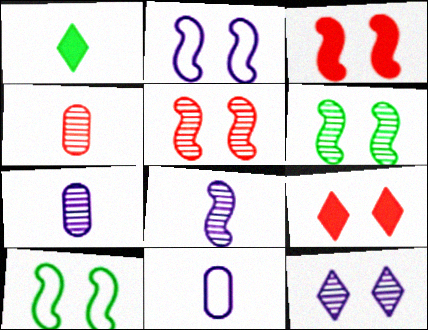[[2, 3, 6]]